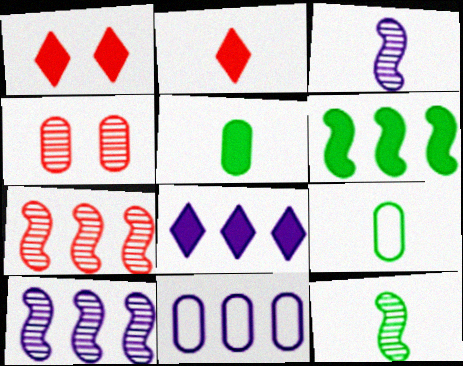[[1, 9, 10], 
[1, 11, 12], 
[2, 3, 9], 
[4, 5, 11], 
[8, 10, 11]]